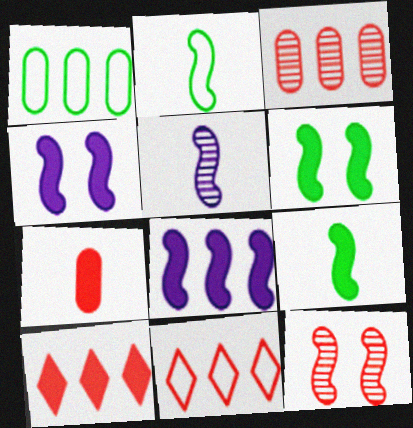[[2, 8, 12], 
[7, 11, 12]]